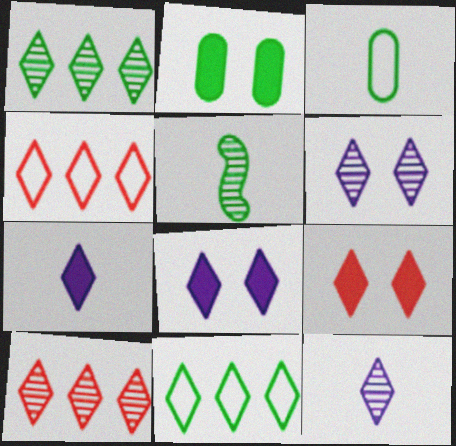[[2, 5, 11], 
[9, 11, 12]]